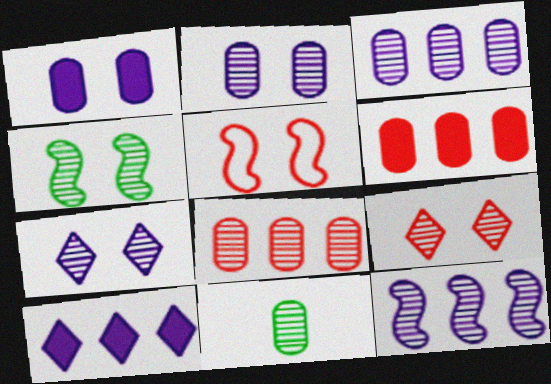[[2, 4, 9], 
[2, 8, 11], 
[5, 10, 11], 
[9, 11, 12]]